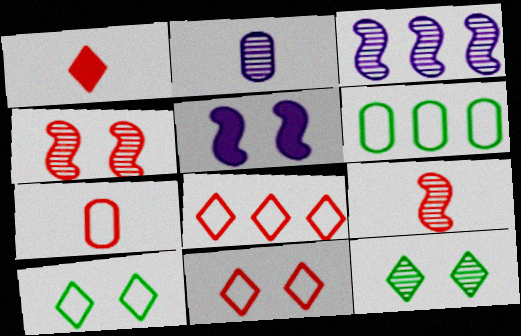[[1, 7, 9]]